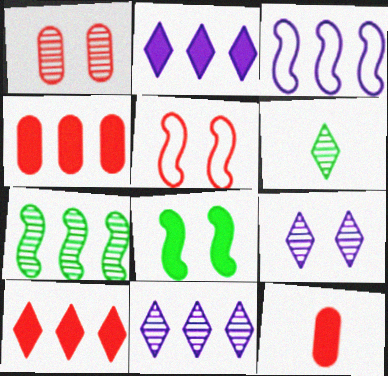[[2, 8, 12]]